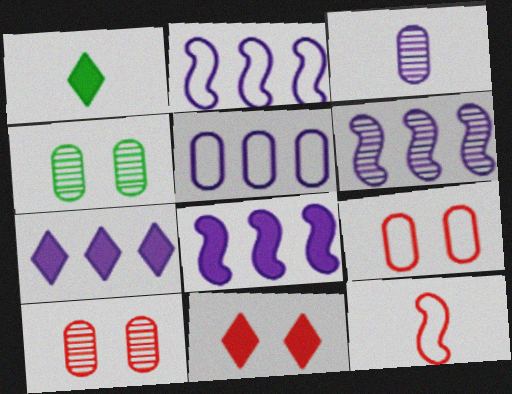[[1, 2, 10], 
[1, 3, 12], 
[1, 6, 9], 
[1, 7, 11], 
[2, 6, 8], 
[4, 7, 12], 
[5, 6, 7]]